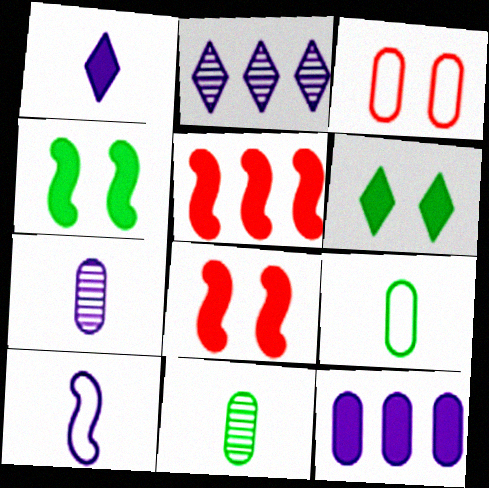[[1, 7, 10], 
[2, 8, 9], 
[3, 11, 12]]